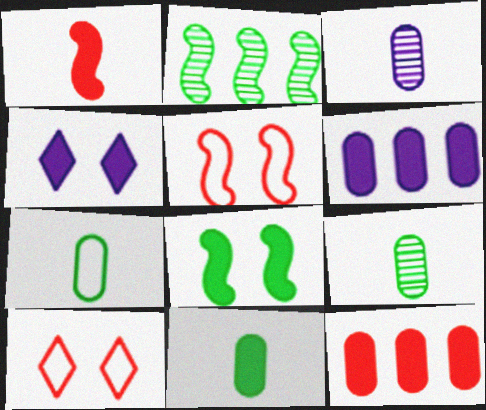[[7, 9, 11]]